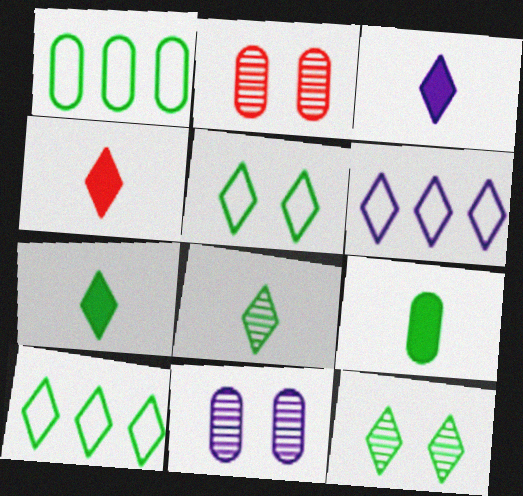[[3, 4, 7], 
[4, 6, 12], 
[7, 10, 12]]